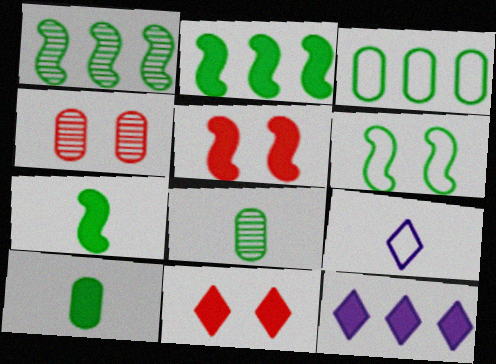[[1, 6, 7], 
[2, 4, 9], 
[5, 10, 12]]